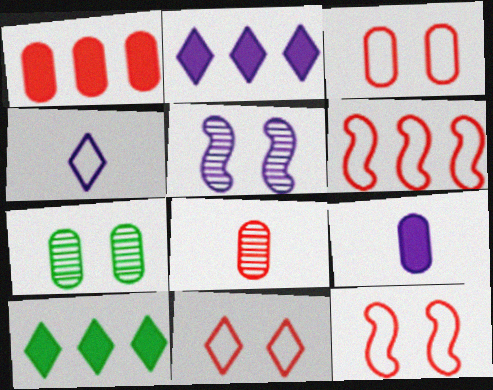[[1, 3, 8], 
[3, 11, 12]]